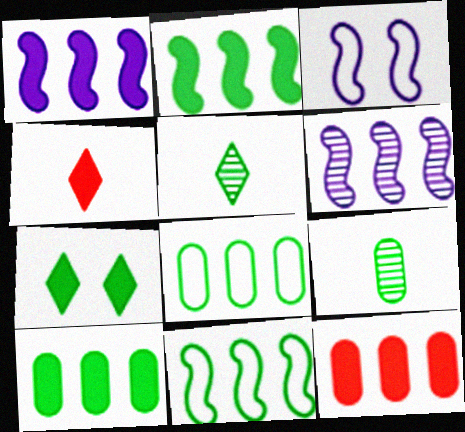[[3, 5, 12], 
[7, 9, 11]]